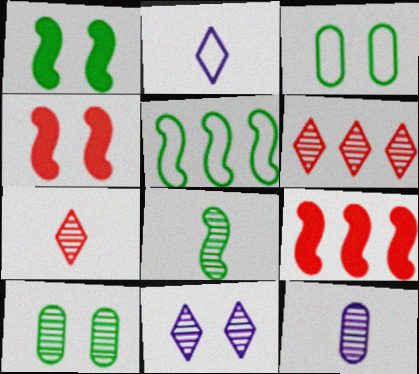[[1, 5, 8], 
[2, 9, 10], 
[3, 4, 11], 
[7, 8, 12]]